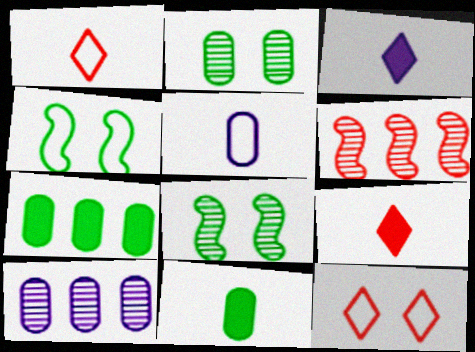[[4, 9, 10]]